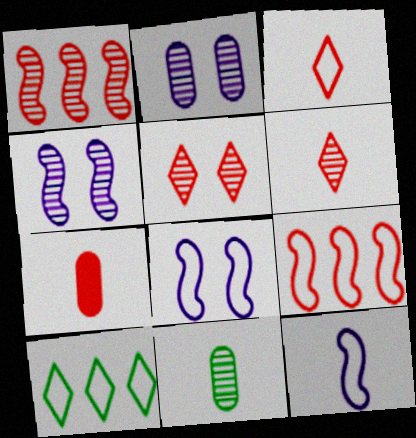[[4, 7, 10], 
[5, 7, 9]]